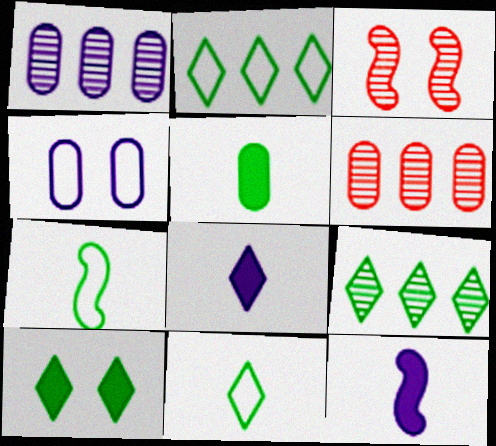[[3, 4, 10], 
[4, 5, 6], 
[9, 10, 11]]